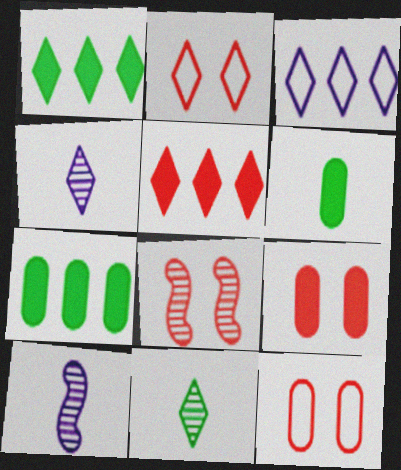[[1, 2, 4], 
[1, 10, 12], 
[2, 7, 10], 
[2, 8, 9], 
[3, 6, 8]]